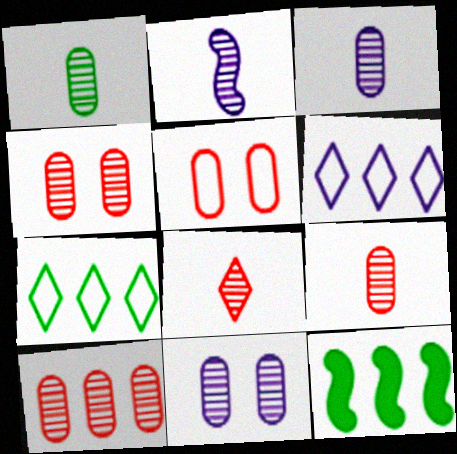[[1, 2, 8], 
[1, 3, 9], 
[1, 10, 11], 
[4, 9, 10], 
[6, 10, 12]]